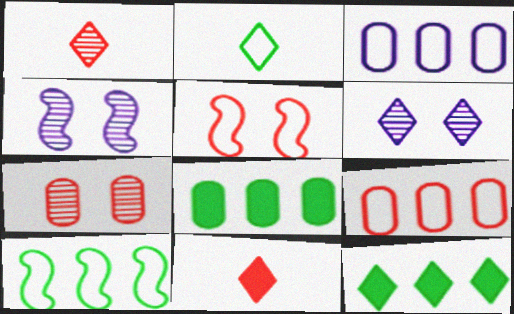[[2, 3, 5]]